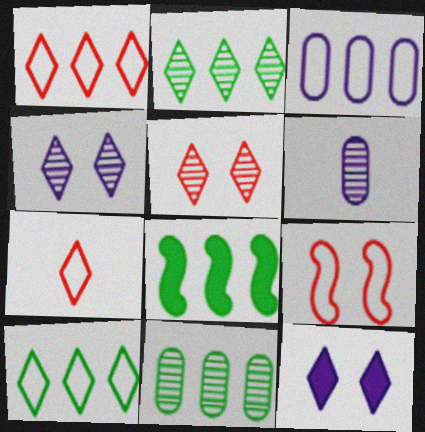[[2, 7, 12], 
[8, 10, 11]]